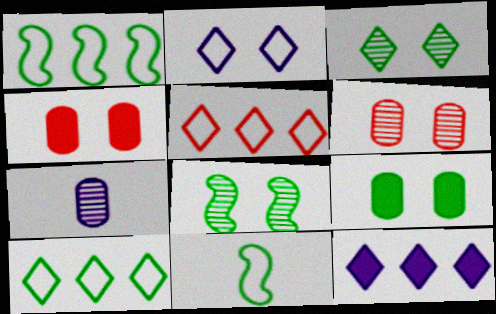[[2, 4, 8], 
[6, 11, 12]]